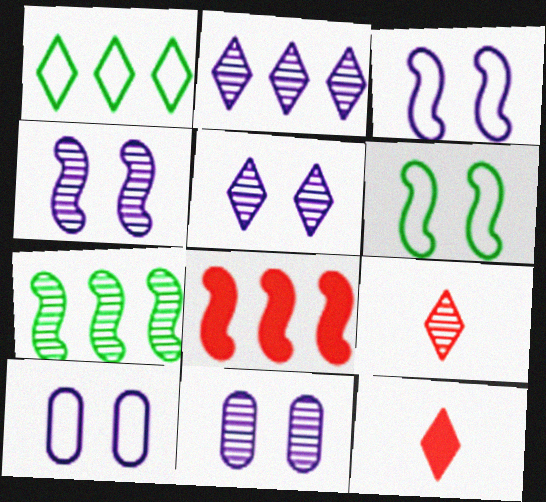[[1, 5, 12], 
[4, 5, 11], 
[7, 9, 11], 
[7, 10, 12]]